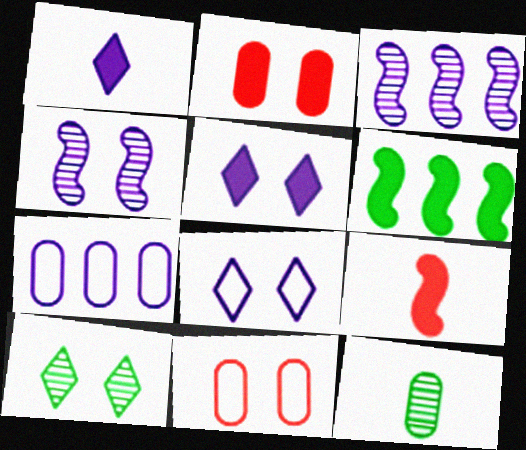[[1, 2, 6], 
[1, 4, 7], 
[2, 7, 12], 
[7, 9, 10]]